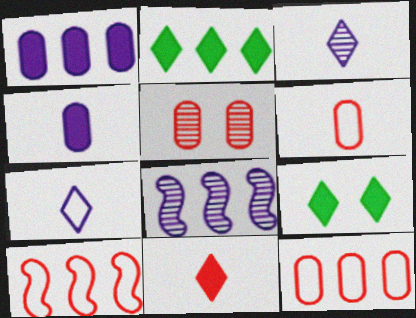[[2, 8, 12], 
[5, 10, 11], 
[6, 8, 9]]